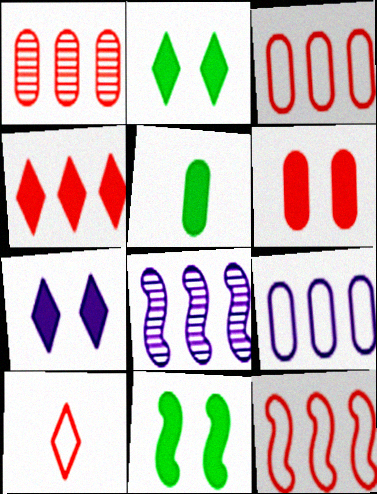[[1, 4, 12], 
[6, 7, 11]]